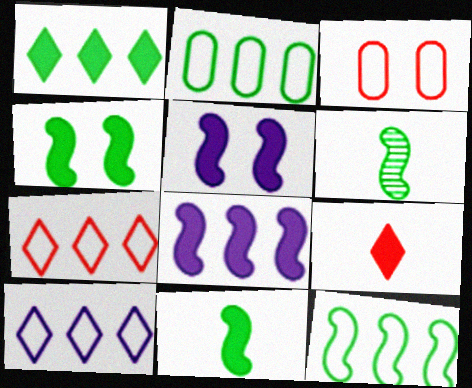[[4, 6, 12]]